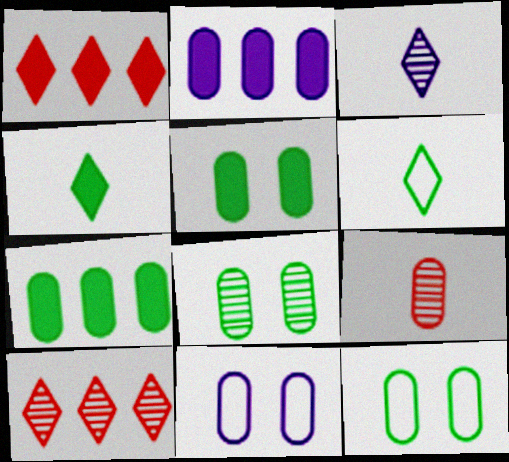[[2, 9, 12], 
[5, 8, 12], 
[7, 9, 11]]